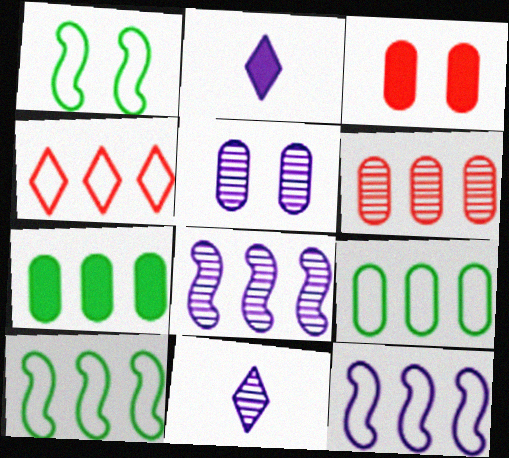[[1, 2, 6], 
[2, 5, 12], 
[3, 10, 11], 
[4, 7, 8], 
[4, 9, 12], 
[5, 8, 11]]